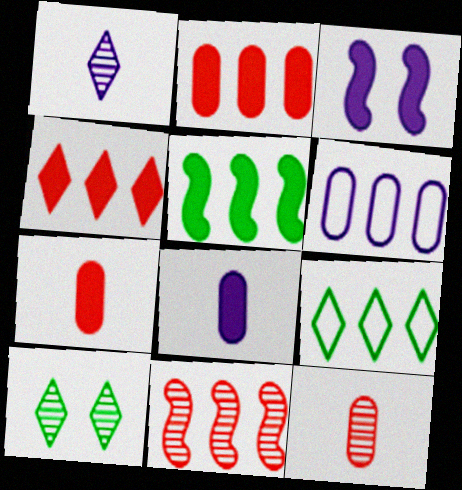[[1, 3, 6], 
[3, 9, 12]]